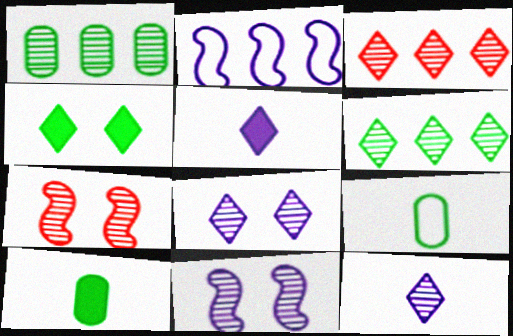[[1, 7, 12]]